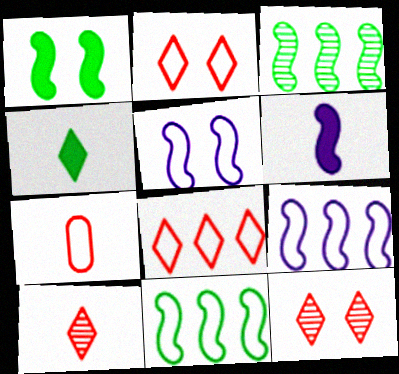[]